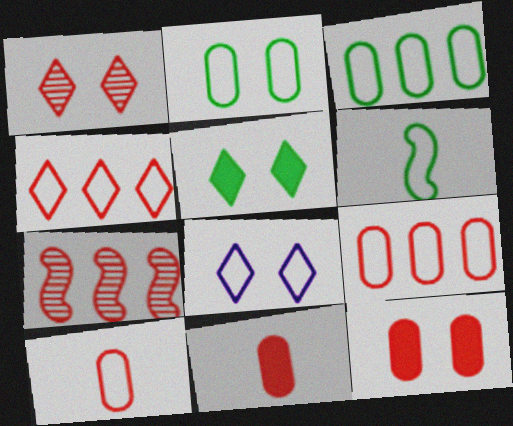[[1, 5, 8], 
[6, 8, 9]]